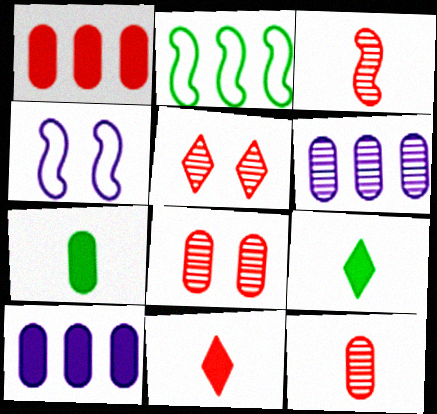[]